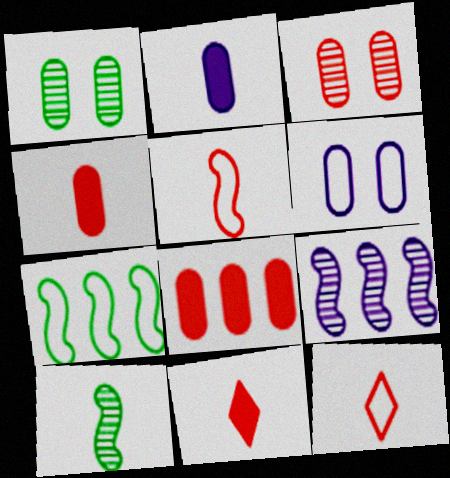[[2, 10, 12], 
[6, 7, 12]]